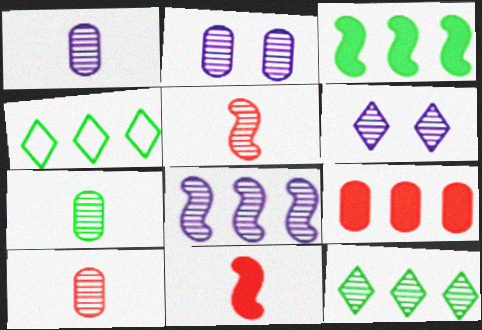[[1, 6, 8], 
[1, 7, 10], 
[2, 4, 11], 
[2, 5, 12], 
[4, 8, 9]]